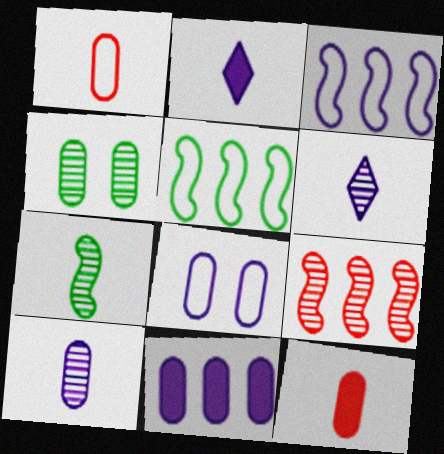[[1, 2, 7], 
[1, 4, 11], 
[4, 6, 9], 
[8, 10, 11]]